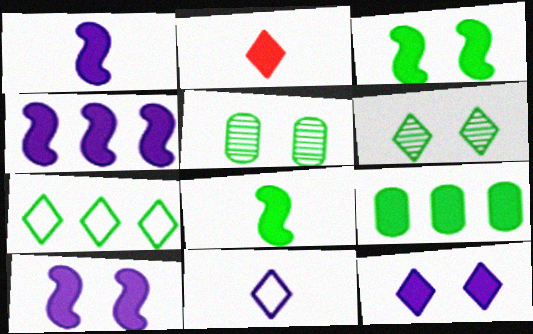[[1, 4, 10], 
[2, 9, 10], 
[5, 7, 8]]